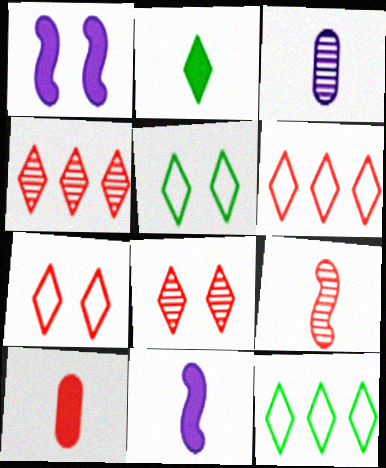[[2, 10, 11]]